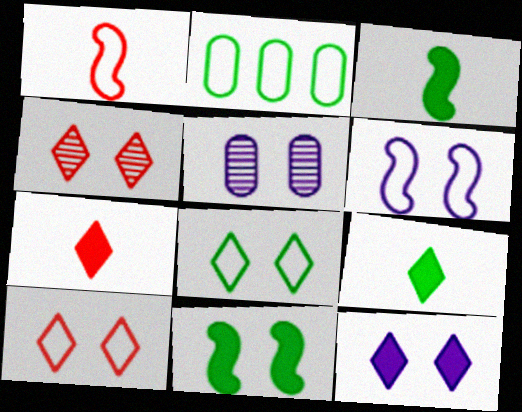[[4, 8, 12], 
[5, 6, 12], 
[5, 10, 11]]